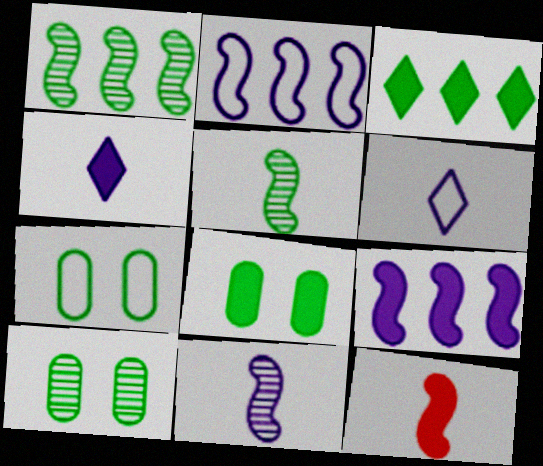[[3, 5, 7], 
[7, 8, 10]]